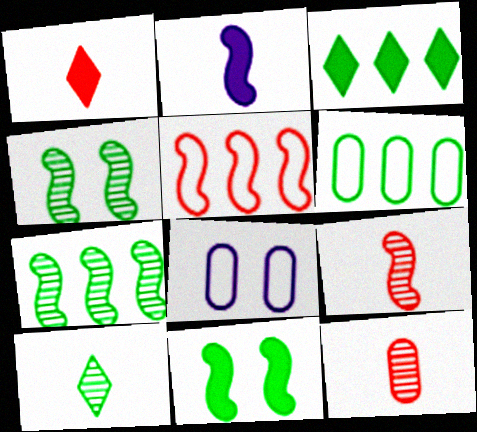[[1, 7, 8], 
[2, 4, 5], 
[3, 6, 7], 
[3, 8, 9], 
[6, 10, 11]]